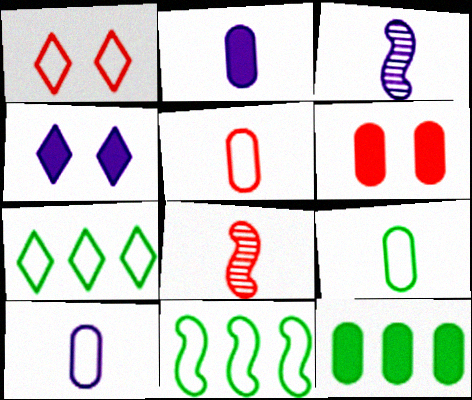[[1, 3, 12], 
[1, 10, 11], 
[2, 6, 12], 
[3, 6, 7], 
[5, 9, 10]]